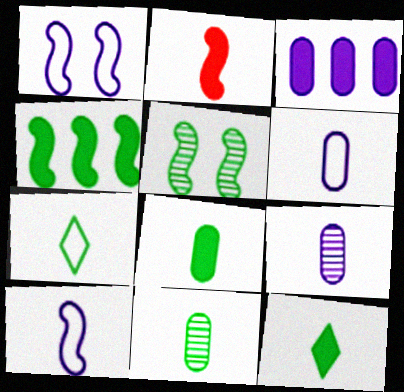[[2, 7, 9]]